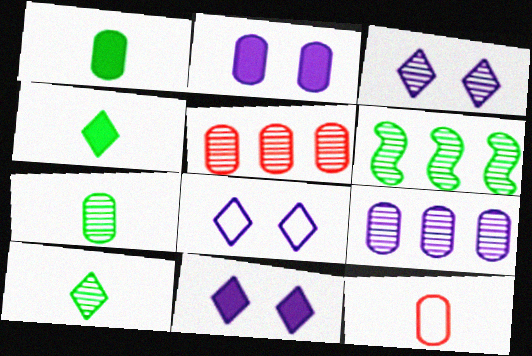[[3, 8, 11], 
[6, 11, 12]]